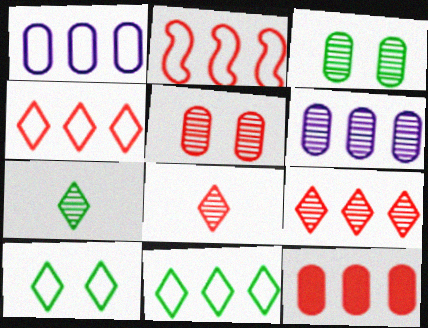[[1, 2, 11], 
[2, 9, 12]]